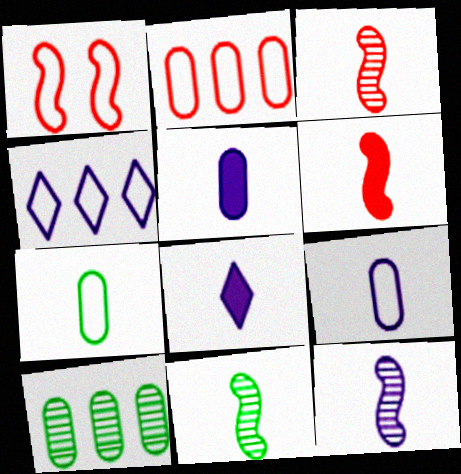[[1, 4, 7], 
[1, 8, 10], 
[3, 7, 8], 
[3, 11, 12], 
[8, 9, 12]]